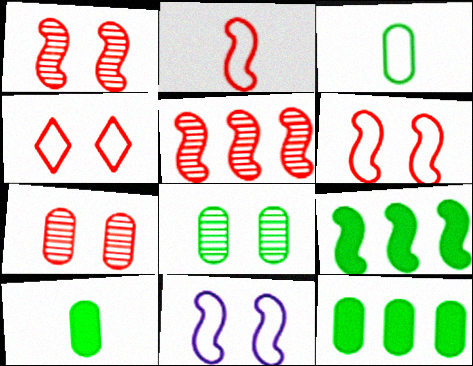[[3, 8, 12]]